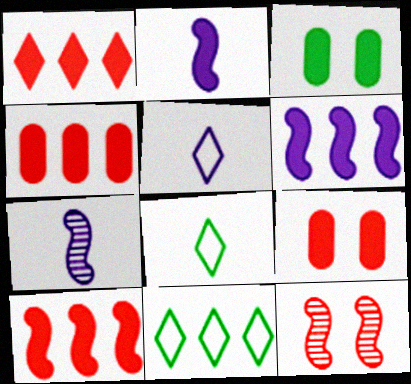[[1, 2, 3], 
[1, 4, 10], 
[7, 9, 11]]